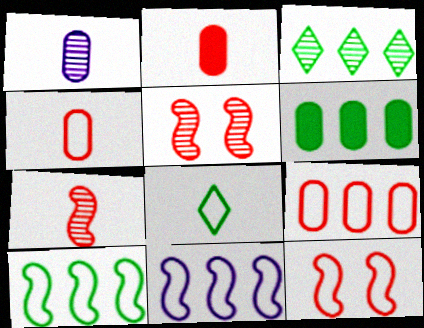[[1, 3, 5], 
[3, 6, 10]]